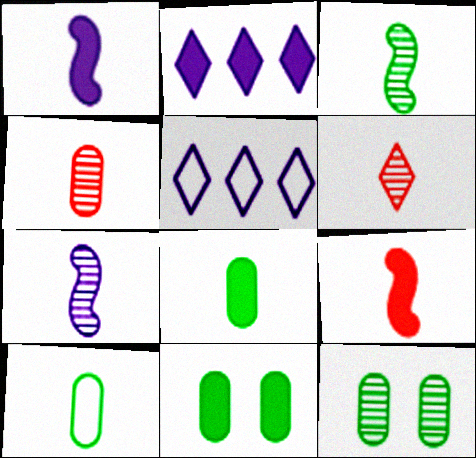[[1, 6, 10], 
[2, 9, 11], 
[5, 9, 12]]